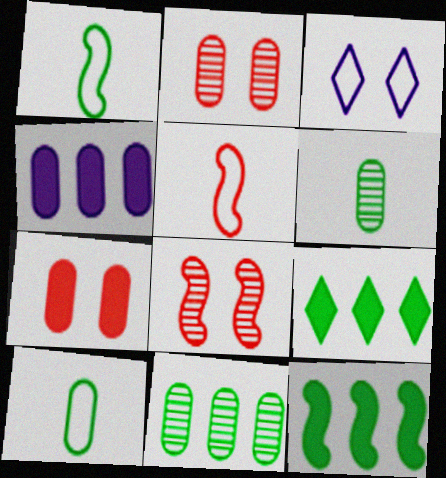[[2, 4, 10]]